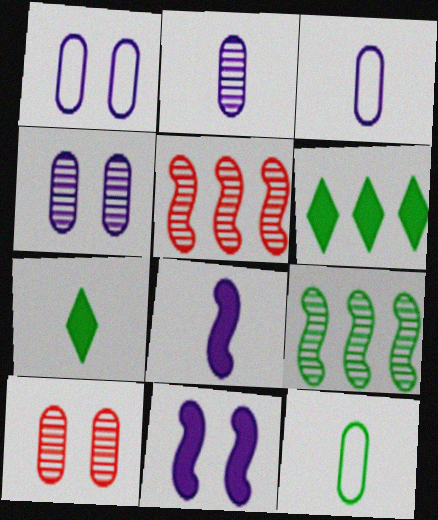[[1, 5, 7]]